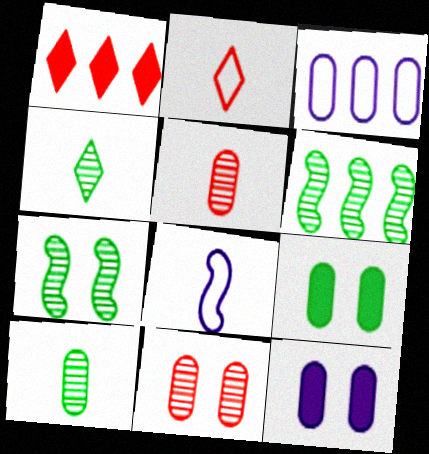[[1, 3, 6], 
[2, 6, 12], 
[3, 5, 9]]